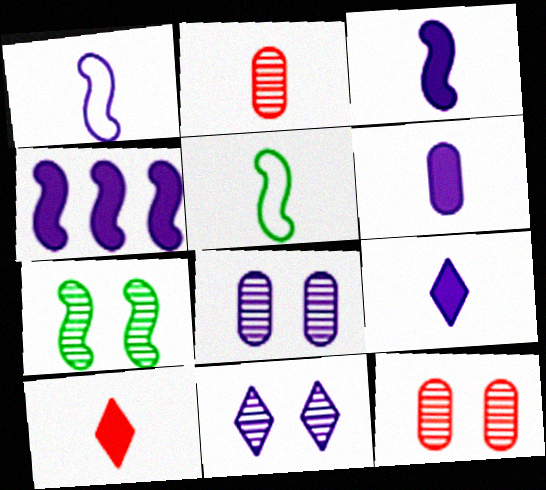[[2, 5, 9], 
[3, 6, 9], 
[7, 11, 12]]